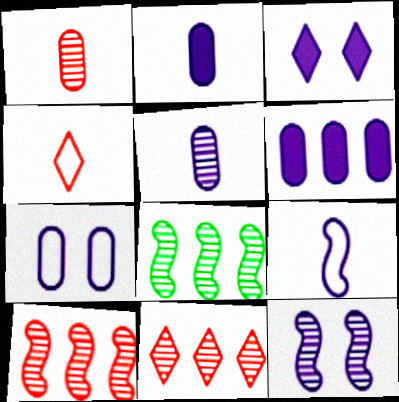[[3, 7, 12], 
[5, 6, 7]]